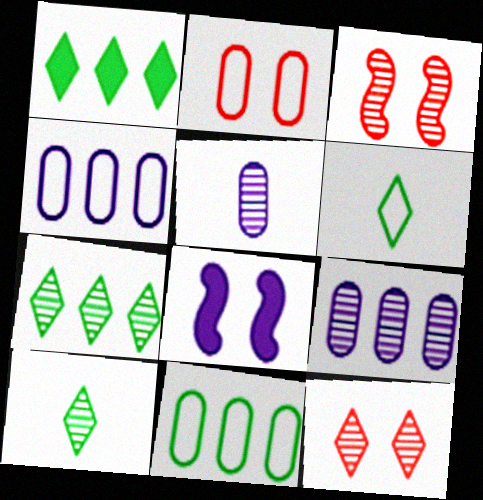[[3, 5, 7], 
[3, 9, 10]]